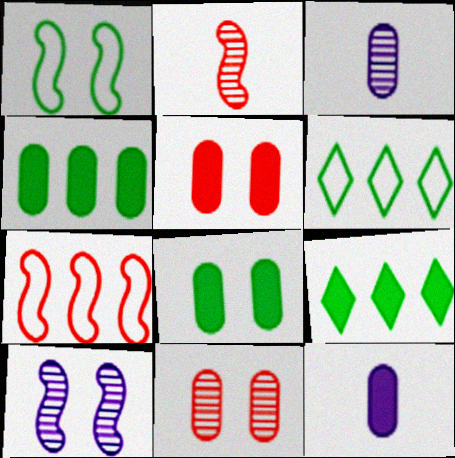[[4, 5, 12]]